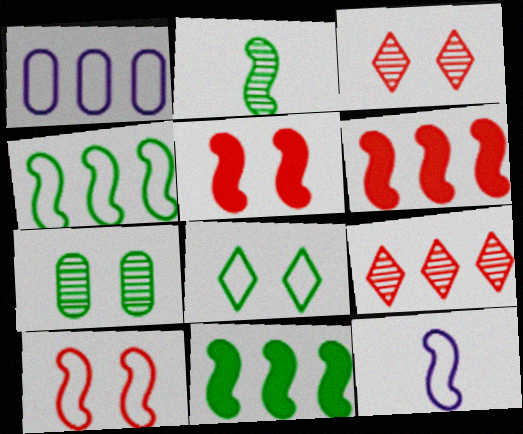[[1, 9, 11], 
[4, 10, 12]]